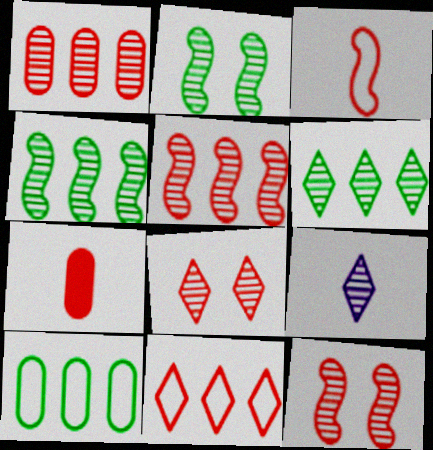[[1, 2, 9], 
[6, 8, 9], 
[7, 11, 12]]